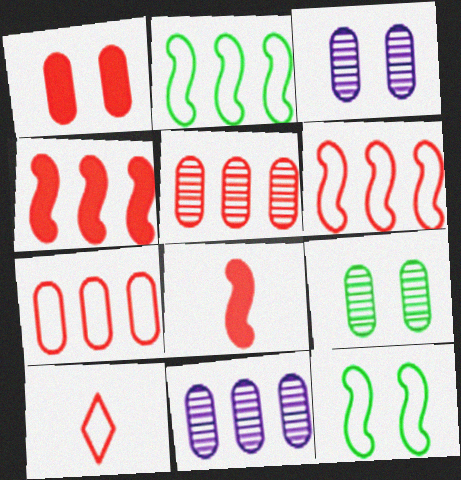[]